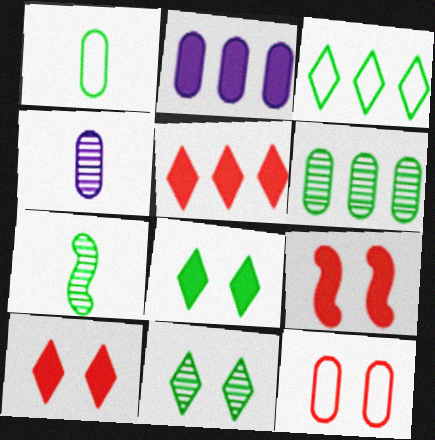[[3, 4, 9], 
[6, 7, 11]]